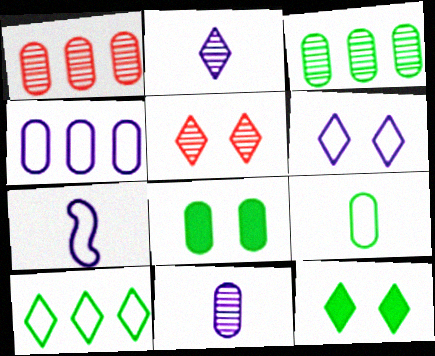[[1, 7, 12], 
[3, 8, 9], 
[4, 6, 7], 
[5, 6, 12]]